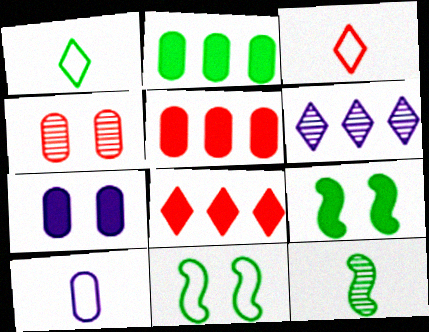[[2, 4, 10], 
[4, 6, 12]]